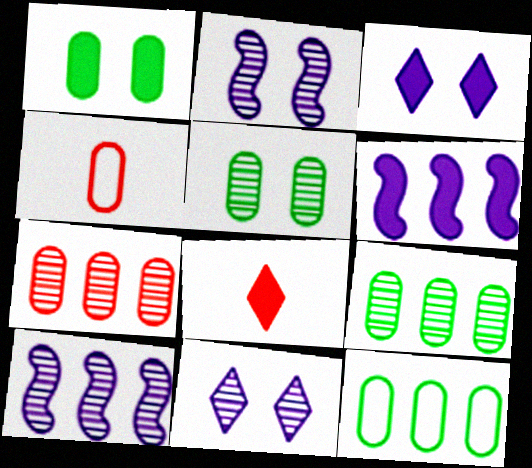[[1, 6, 8], 
[2, 8, 12]]